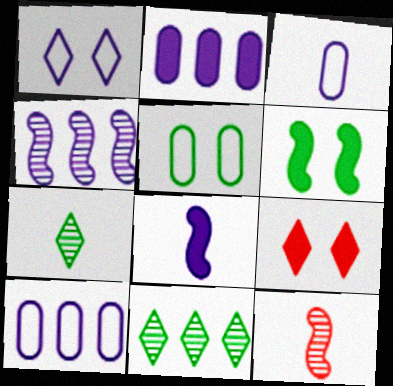[]